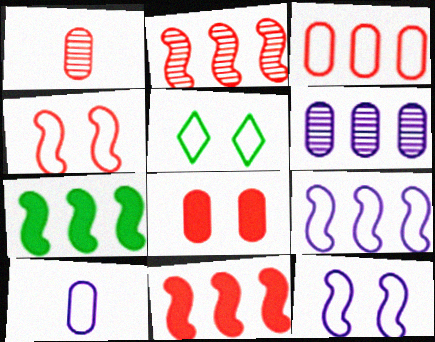[[1, 3, 8], 
[2, 7, 9]]